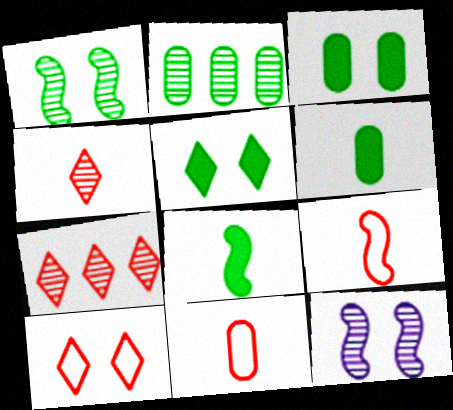[[2, 4, 12], 
[3, 10, 12]]